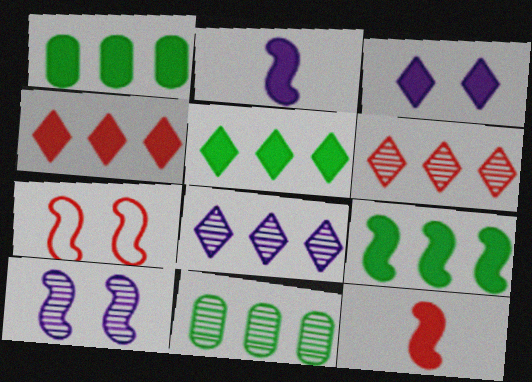[[1, 3, 12], 
[1, 5, 9]]